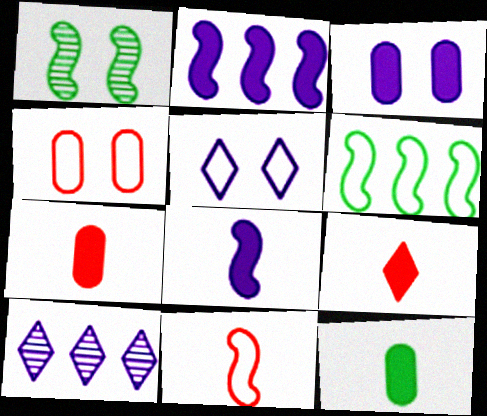[[1, 2, 11], 
[8, 9, 12]]